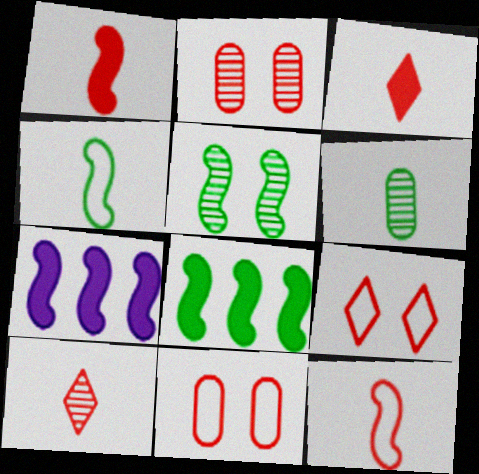[[4, 5, 8], 
[5, 7, 12], 
[6, 7, 9]]